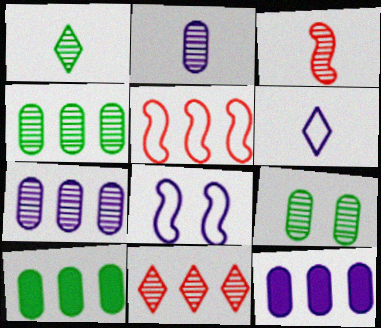[[1, 2, 3]]